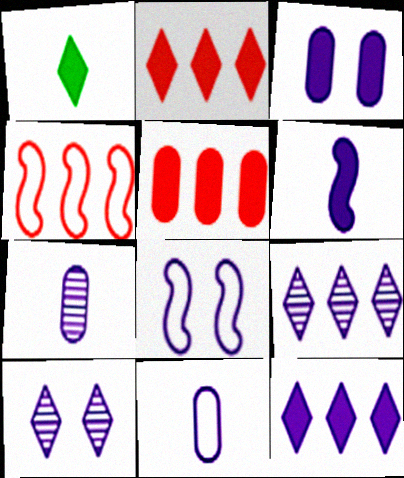[[3, 6, 12], 
[3, 8, 10], 
[7, 8, 12]]